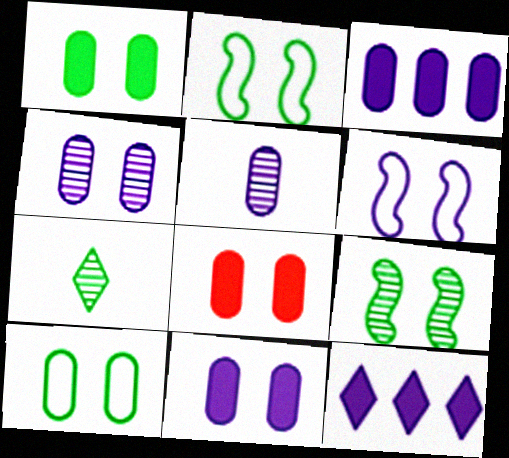[[1, 8, 11], 
[4, 8, 10], 
[5, 6, 12]]